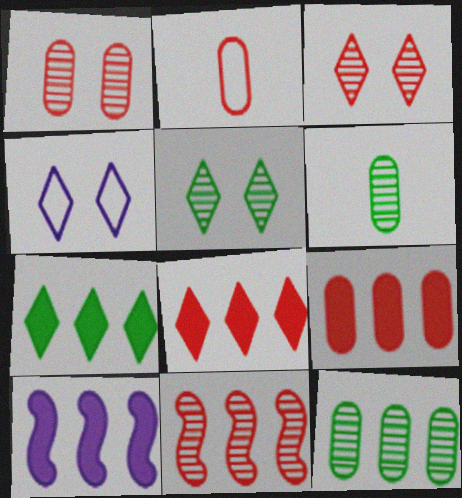[[1, 2, 9], 
[2, 5, 10], 
[7, 9, 10]]